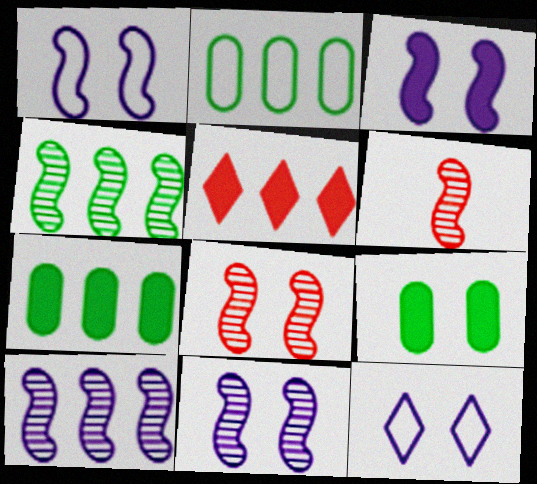[[1, 3, 11], 
[2, 5, 10], 
[4, 6, 11], 
[6, 7, 12], 
[8, 9, 12]]